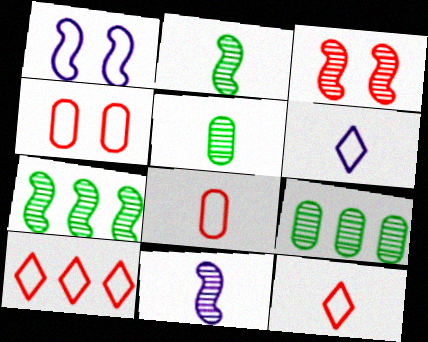[[3, 7, 11]]